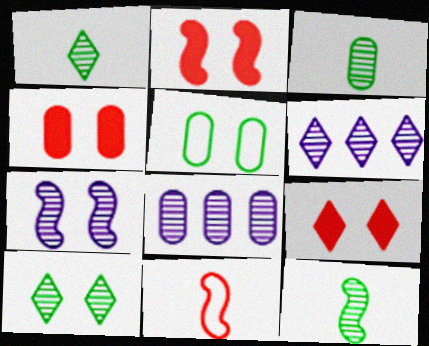[[1, 3, 12], 
[2, 4, 9], 
[5, 7, 9]]